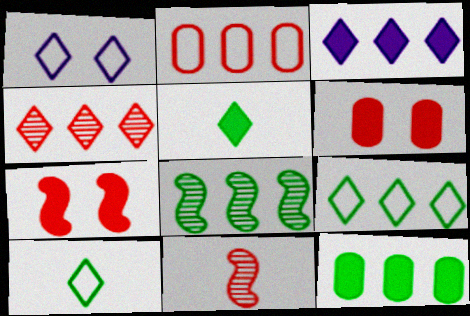[[1, 4, 5], 
[1, 11, 12], 
[2, 3, 8], 
[3, 4, 9], 
[8, 9, 12]]